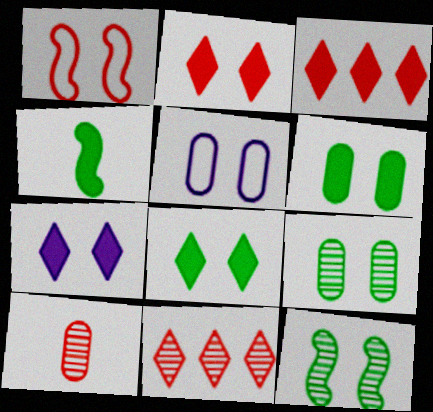[[1, 3, 10], 
[1, 7, 9], 
[2, 5, 12], 
[2, 7, 8], 
[4, 5, 11]]